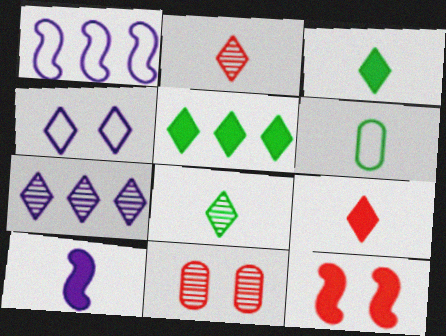[[1, 3, 11], 
[2, 4, 5], 
[2, 6, 10], 
[6, 7, 12]]